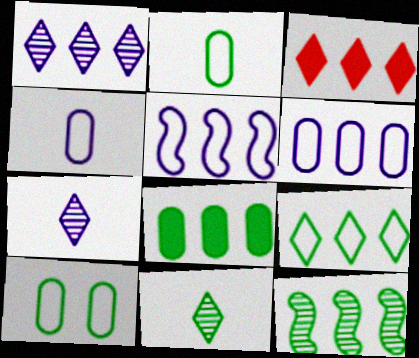[[1, 3, 9], 
[3, 6, 12], 
[8, 9, 12]]